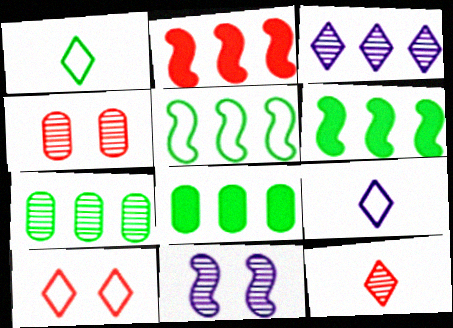[[4, 6, 9], 
[7, 11, 12]]